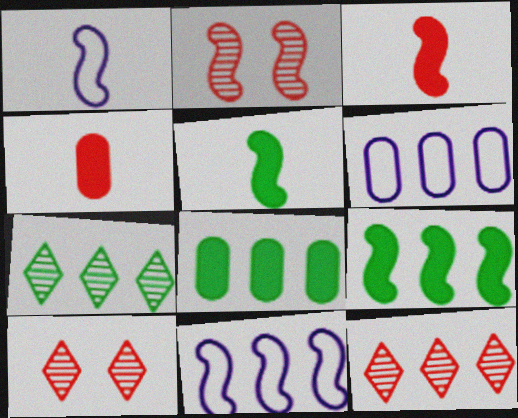[[1, 2, 9], 
[1, 8, 10], 
[2, 5, 11], 
[5, 6, 10], 
[6, 9, 12], 
[8, 11, 12]]